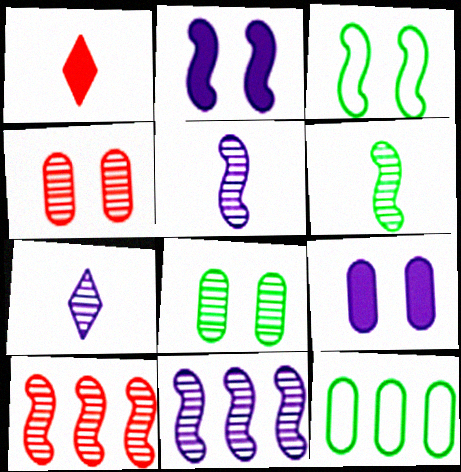[[7, 8, 10]]